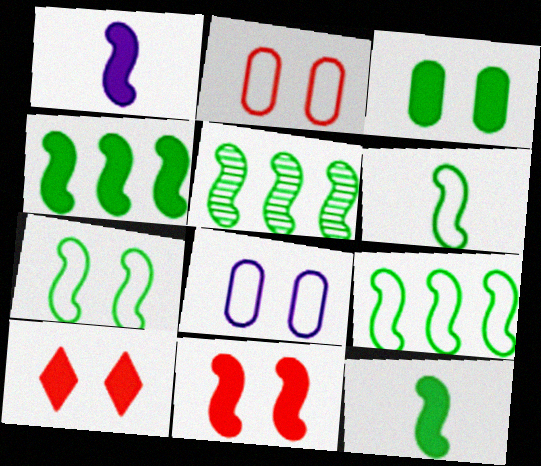[[1, 4, 11], 
[4, 5, 9], 
[5, 7, 12], 
[6, 7, 9]]